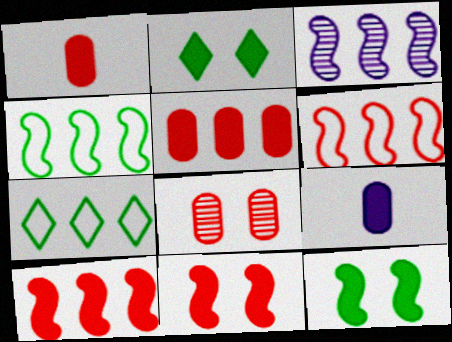[[2, 9, 10], 
[3, 4, 10], 
[3, 5, 7]]